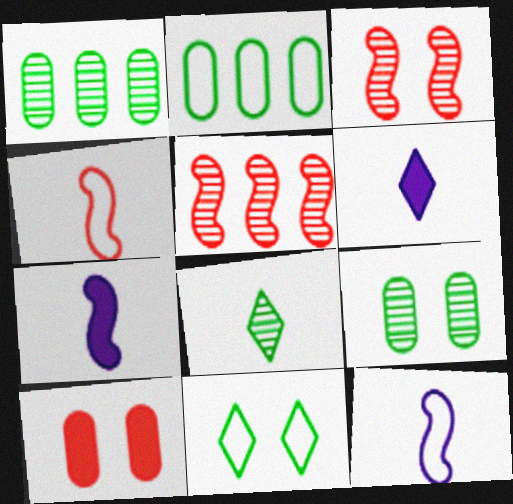[[2, 3, 6]]